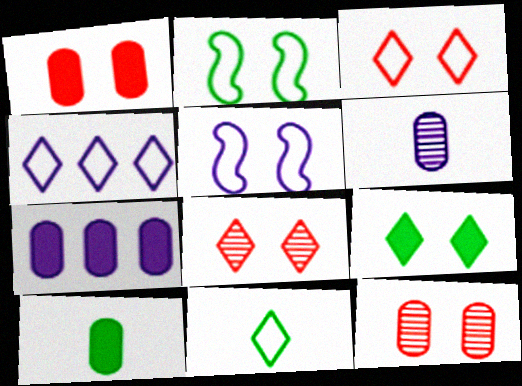[[1, 7, 10], 
[3, 4, 11], 
[5, 9, 12]]